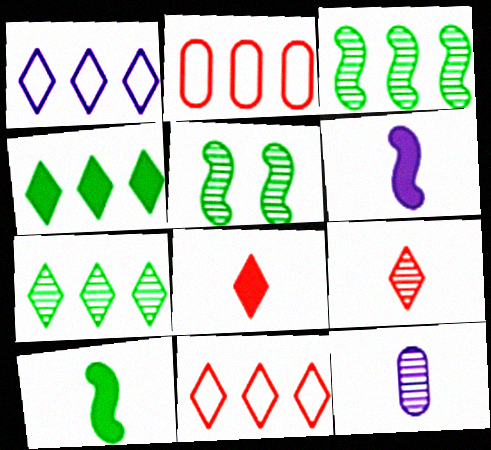[]